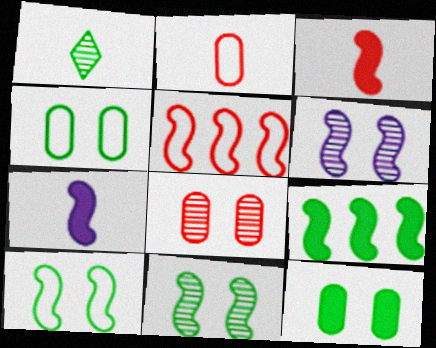[[1, 2, 7], 
[1, 4, 9], 
[5, 7, 11]]